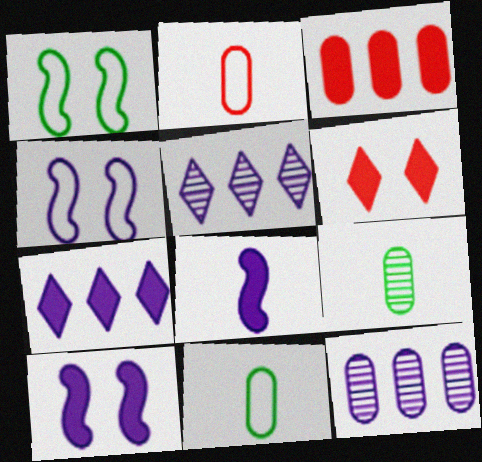[]